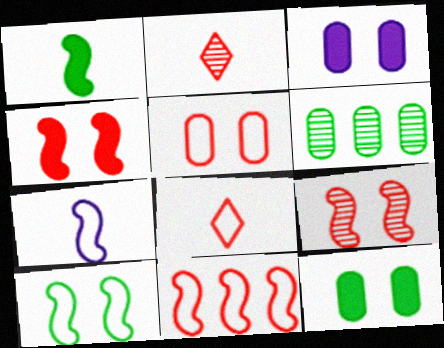[[5, 8, 11], 
[7, 10, 11]]